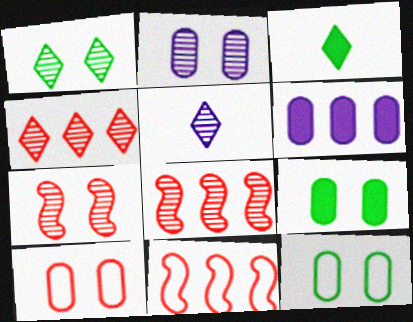[[1, 2, 7], 
[1, 4, 5], 
[2, 3, 11], 
[2, 9, 10], 
[5, 9, 11]]